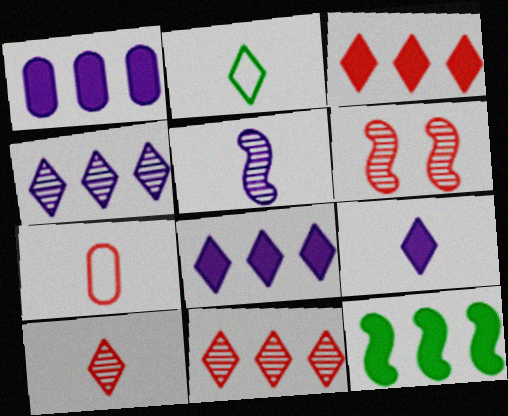[[1, 2, 6], 
[1, 3, 12], 
[2, 9, 10], 
[3, 6, 7]]